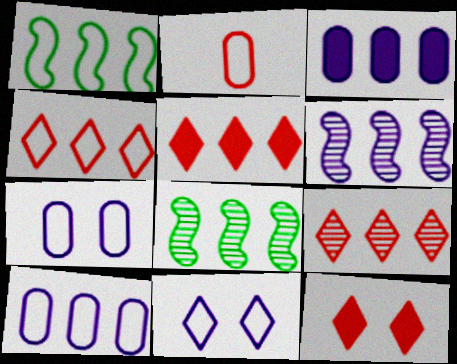[[1, 2, 11], 
[1, 3, 9], 
[1, 4, 10], 
[3, 4, 8], 
[4, 5, 9], 
[5, 8, 10]]